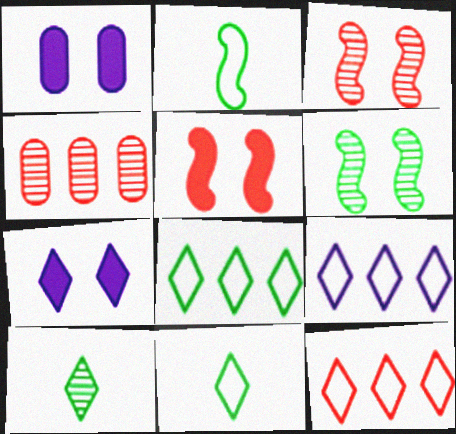[[2, 4, 7], 
[7, 10, 12], 
[8, 9, 12]]